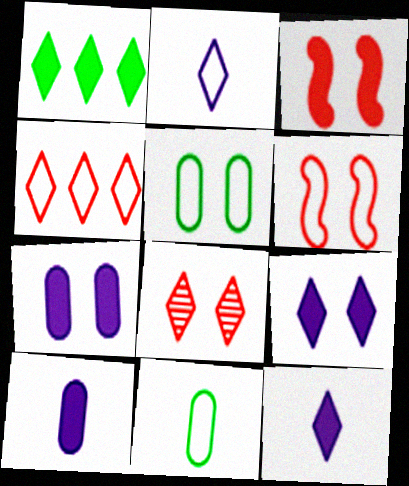[[1, 2, 8], 
[1, 3, 10]]